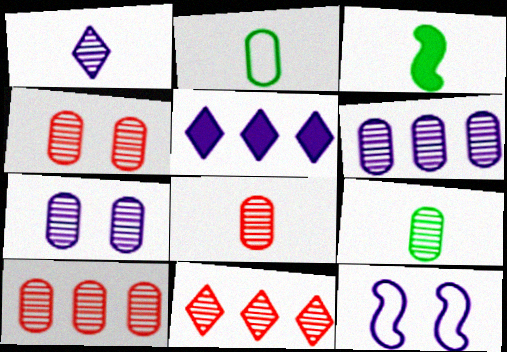[[4, 6, 9], 
[4, 8, 10], 
[7, 9, 10]]